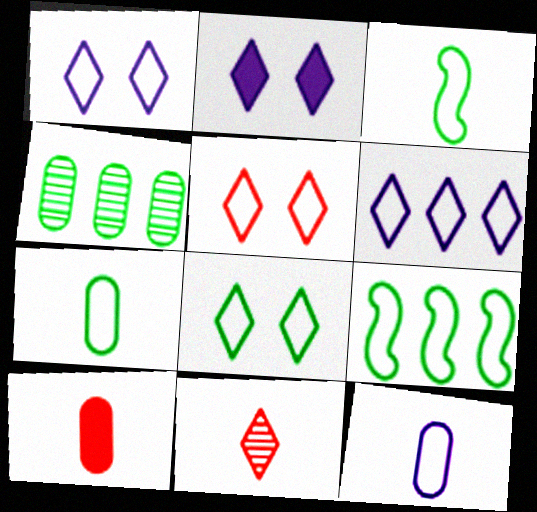[[1, 5, 8], 
[5, 9, 12], 
[7, 8, 9]]